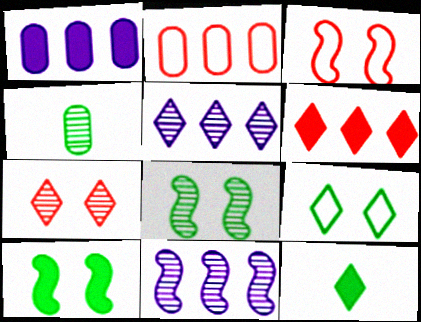[[4, 7, 11]]